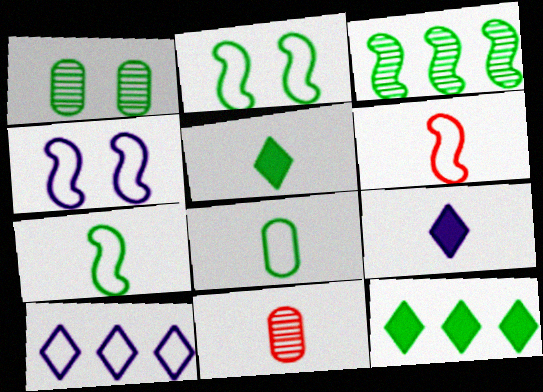[[1, 7, 12], 
[4, 11, 12], 
[7, 9, 11]]